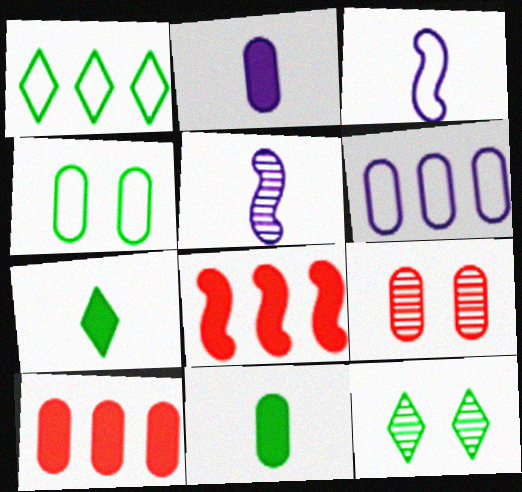[[1, 7, 12], 
[3, 10, 12], 
[6, 9, 11]]